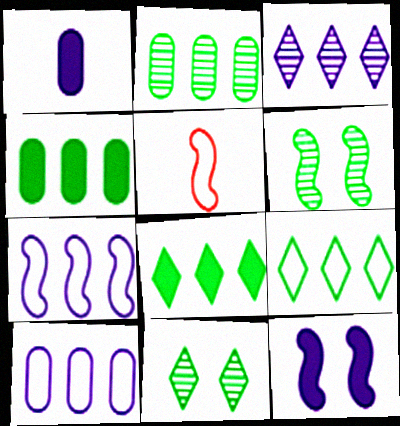[]